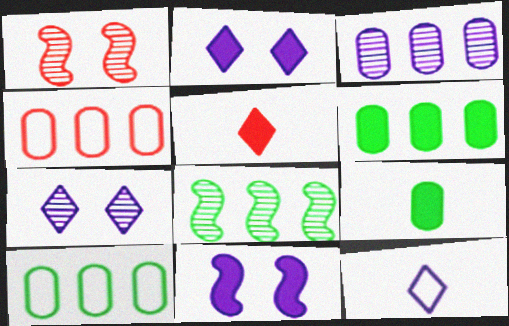[[1, 4, 5], 
[1, 6, 12], 
[3, 4, 6], 
[3, 11, 12], 
[5, 6, 11]]